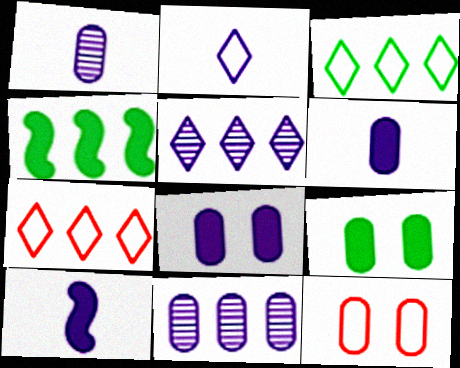[[1, 2, 10], 
[4, 7, 11]]